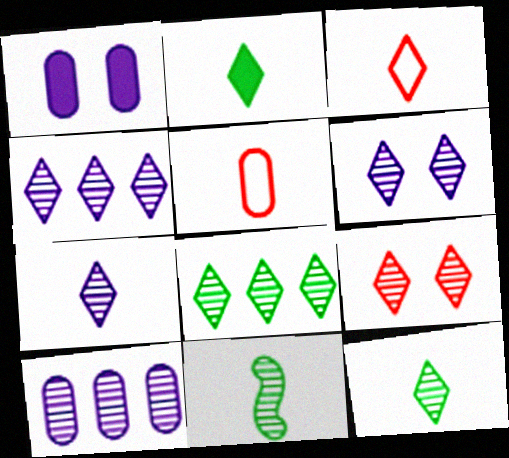[[2, 3, 7], 
[4, 6, 7], 
[4, 9, 12], 
[7, 8, 9], 
[9, 10, 11]]